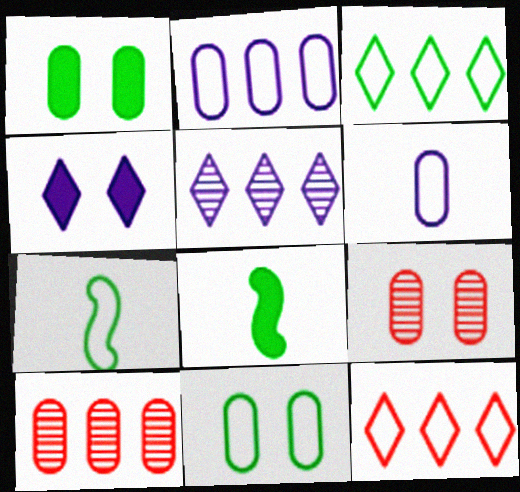[[1, 6, 10], 
[3, 7, 11], 
[4, 7, 10]]